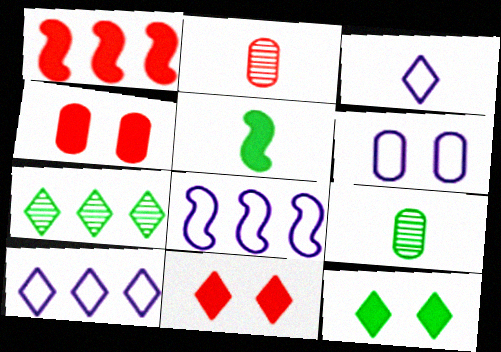[[2, 3, 5], 
[2, 8, 12], 
[3, 6, 8], 
[3, 7, 11], 
[8, 9, 11]]